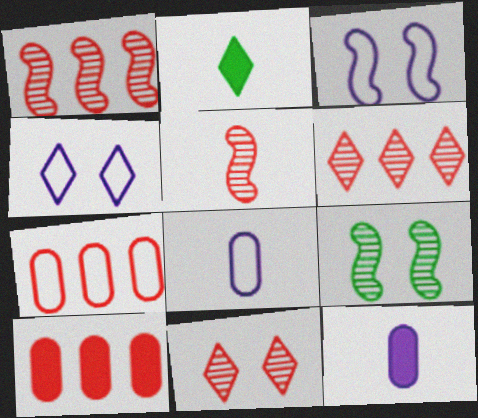[[2, 4, 6], 
[2, 5, 8]]